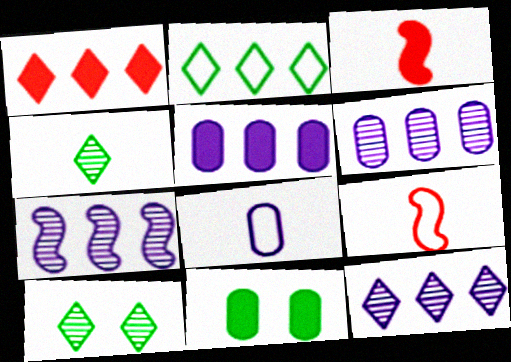[[1, 2, 12], 
[3, 4, 8], 
[5, 9, 10], 
[6, 7, 12], 
[9, 11, 12]]